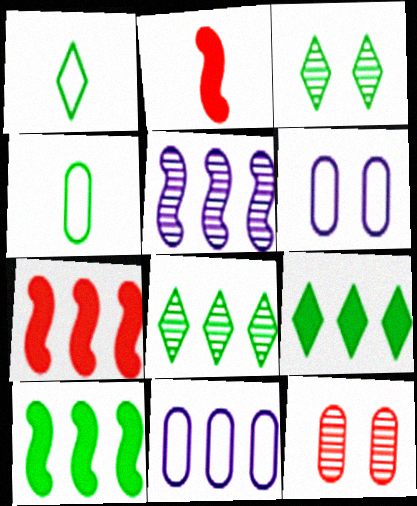[[1, 3, 9], 
[2, 3, 11], 
[2, 6, 8], 
[3, 4, 10], 
[7, 8, 11]]